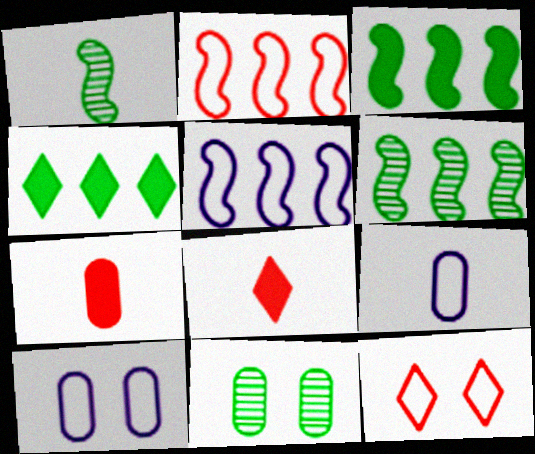[[1, 8, 9], 
[5, 8, 11], 
[6, 8, 10]]